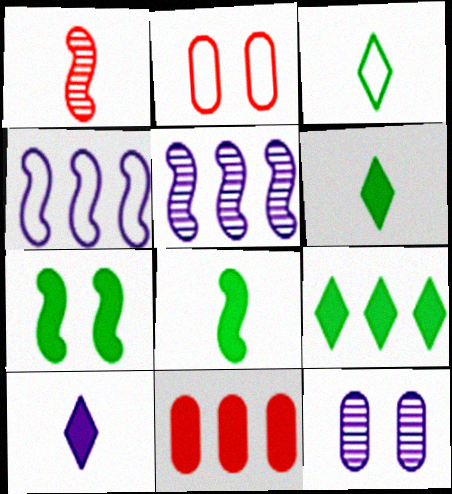[[1, 4, 7], 
[2, 3, 4], 
[2, 5, 6], 
[4, 10, 12], 
[7, 10, 11]]